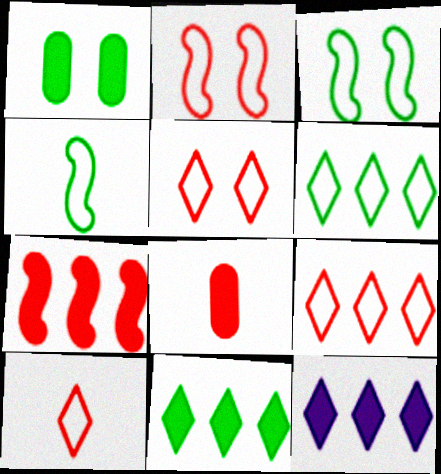[[5, 9, 10]]